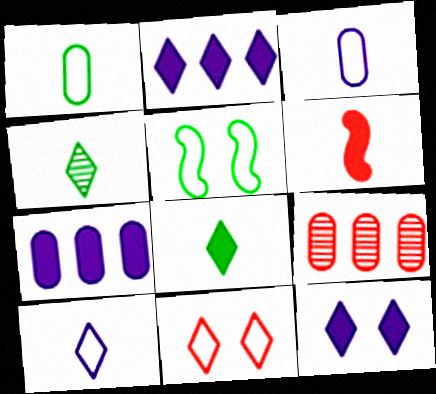[[2, 4, 11], 
[3, 4, 6], 
[6, 9, 11]]